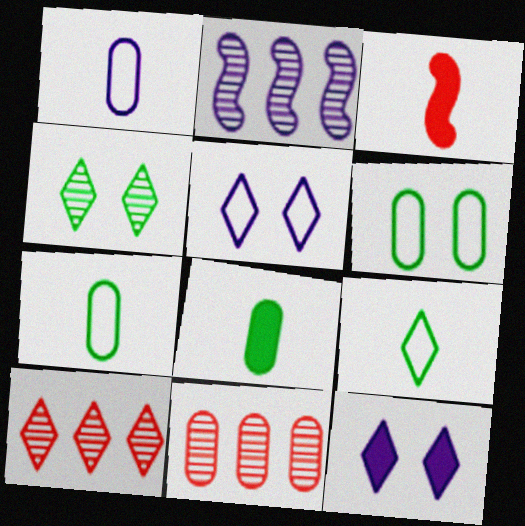[[1, 2, 12], 
[9, 10, 12]]